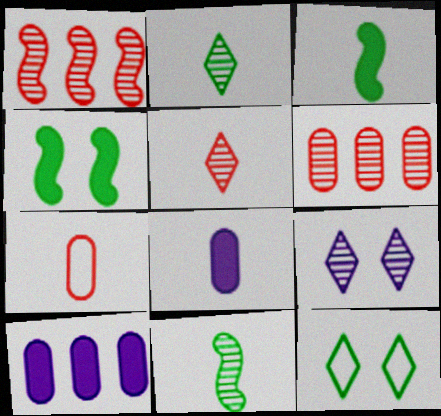[[1, 8, 12], 
[6, 9, 11]]